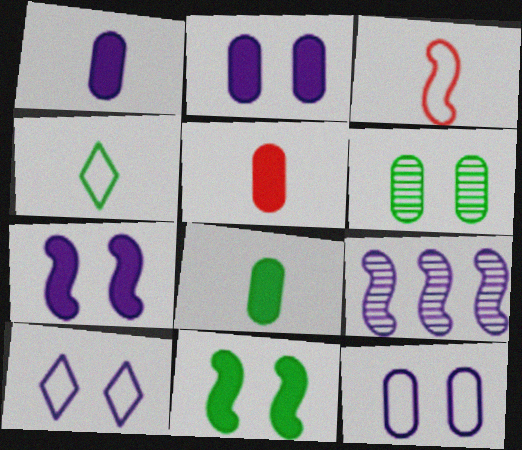[[1, 5, 8], 
[1, 9, 10], 
[3, 9, 11]]